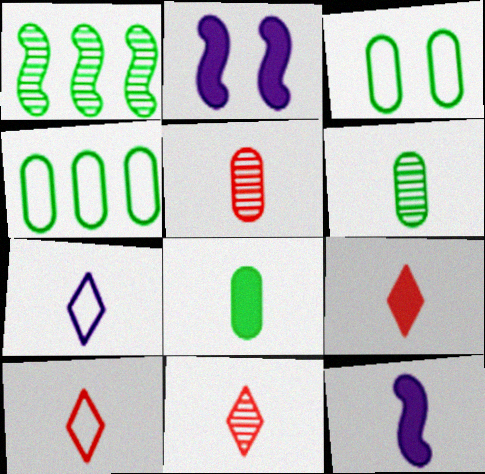[[2, 4, 11], 
[6, 10, 12], 
[8, 9, 12], 
[9, 10, 11]]